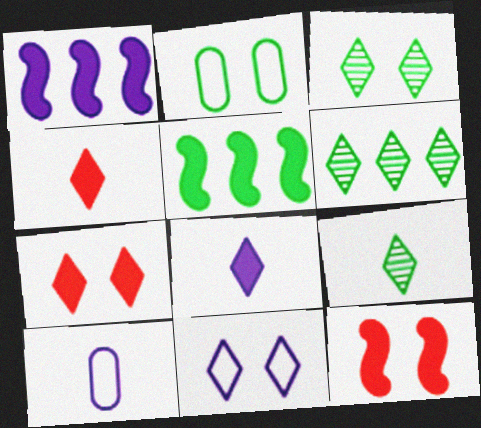[[2, 5, 9], 
[3, 6, 9], 
[3, 7, 11], 
[4, 6, 11], 
[6, 10, 12]]